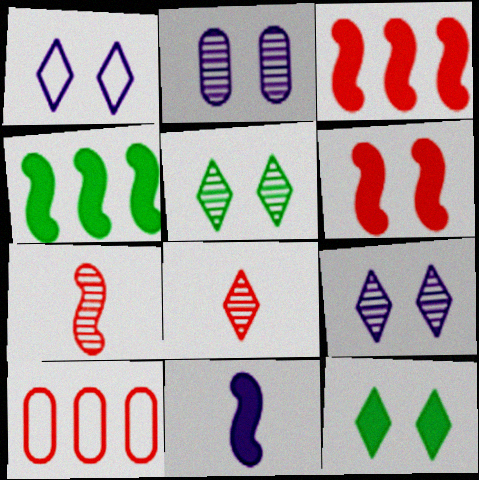[[4, 6, 11], 
[5, 10, 11], 
[6, 8, 10]]